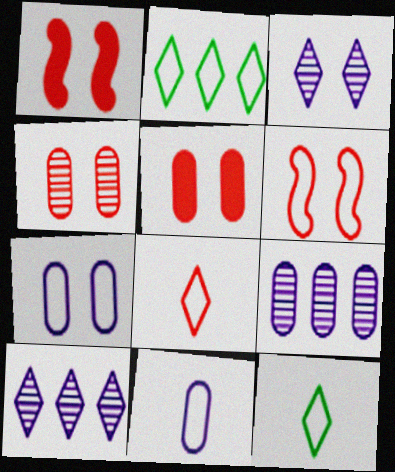[[1, 9, 12], 
[2, 6, 11]]